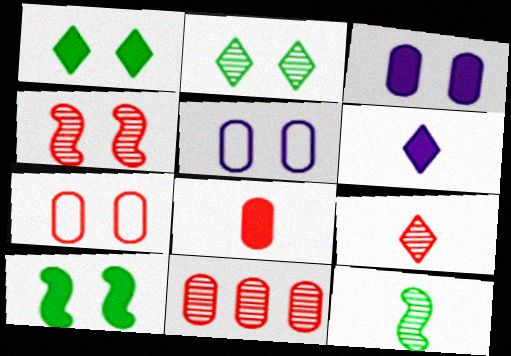[[1, 4, 5], 
[4, 9, 11], 
[7, 8, 11]]